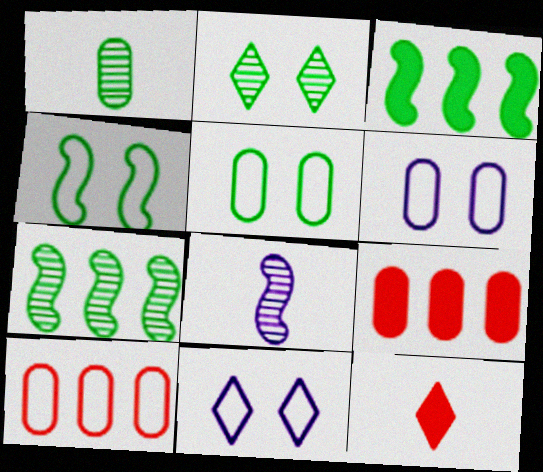[[1, 2, 7], 
[1, 6, 9], 
[6, 7, 12]]